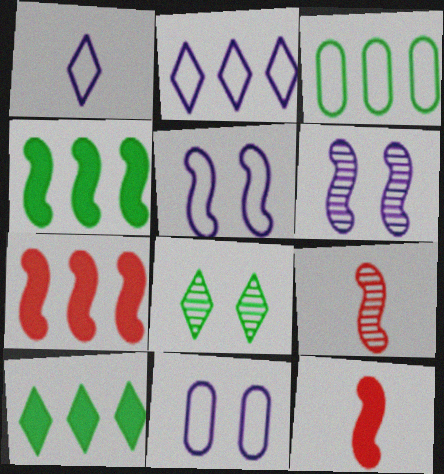[[4, 5, 9], 
[9, 10, 11]]